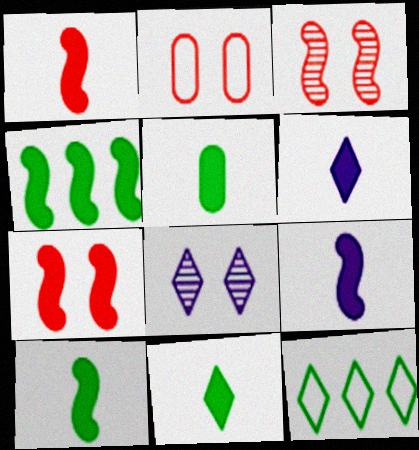[[1, 5, 6], 
[1, 9, 10], 
[4, 7, 9], 
[5, 10, 11]]